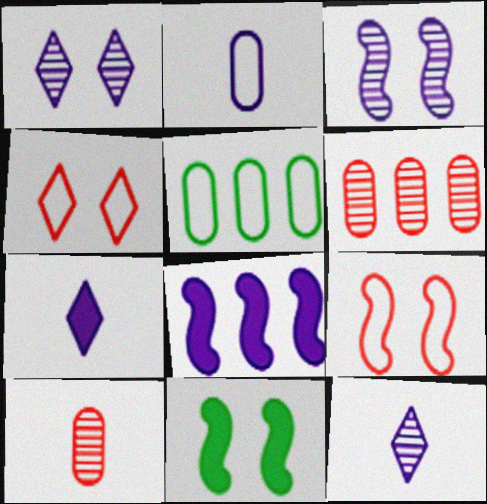[[1, 2, 8], 
[3, 9, 11]]